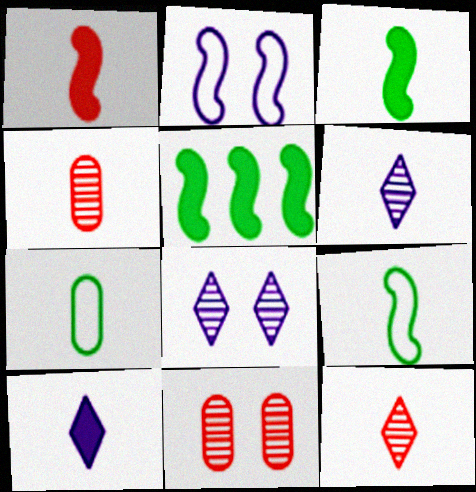[[1, 6, 7], 
[4, 9, 10]]